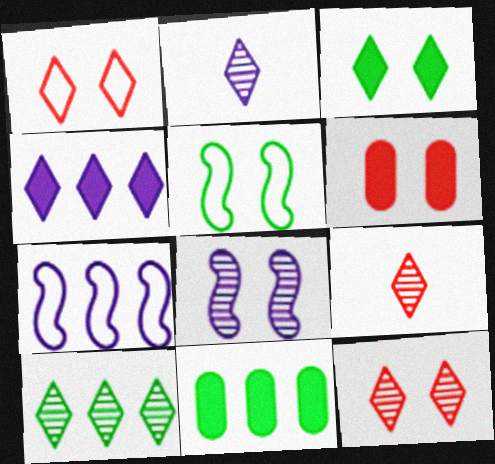[[2, 10, 12]]